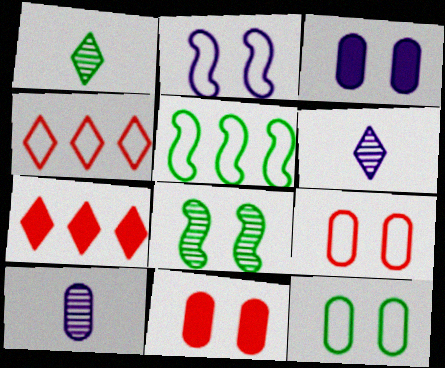[[5, 6, 11]]